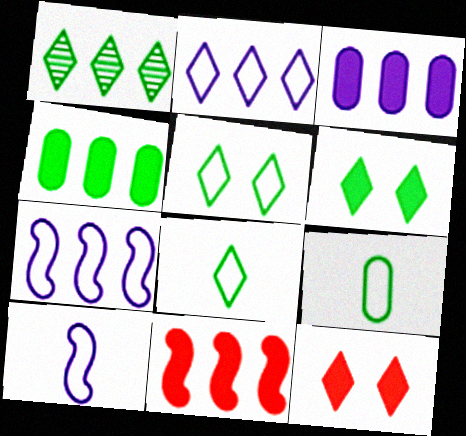[[1, 6, 8]]